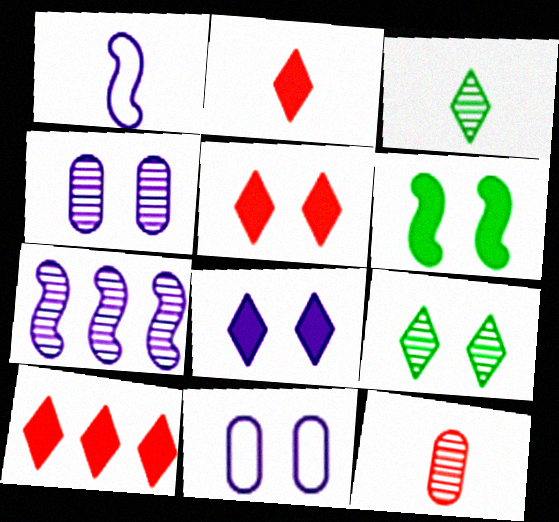[[2, 5, 10], 
[7, 9, 12]]